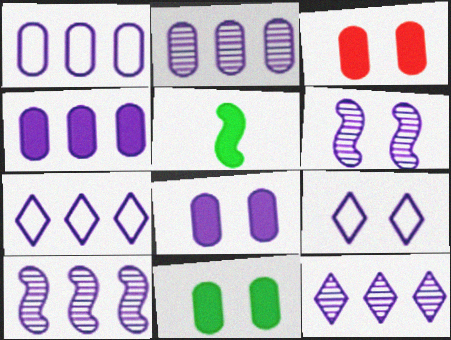[[1, 2, 4], 
[2, 10, 12], 
[3, 8, 11], 
[4, 7, 10], 
[6, 8, 9]]